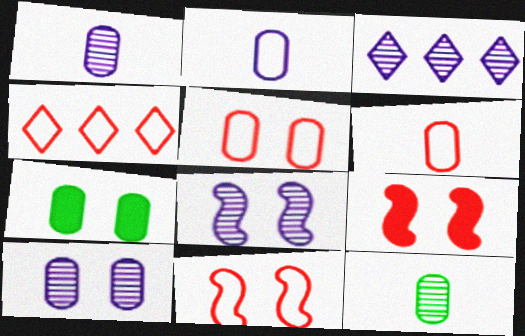[[1, 3, 8], 
[4, 6, 11], 
[5, 7, 10]]